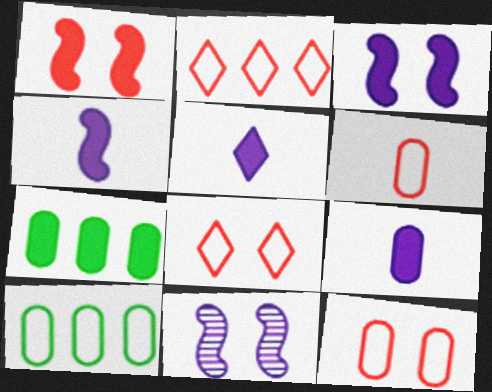[[1, 5, 7], 
[4, 5, 9]]